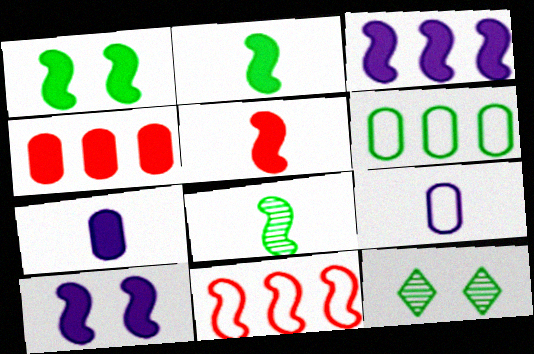[[1, 3, 5], 
[2, 6, 12], 
[7, 11, 12], 
[8, 10, 11]]